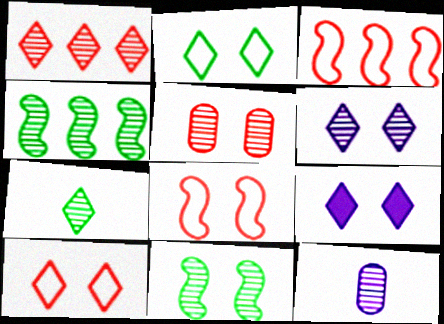[[1, 6, 7], 
[1, 11, 12], 
[5, 6, 11]]